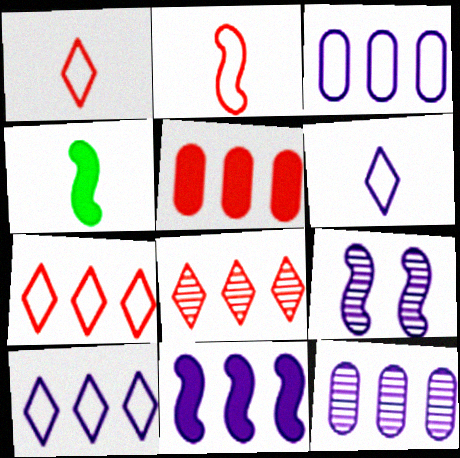[[10, 11, 12]]